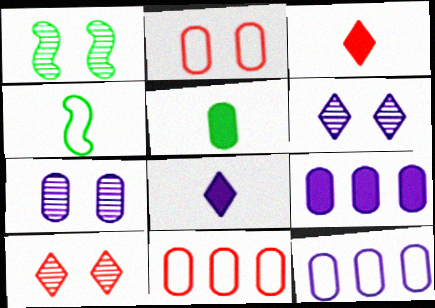[[1, 3, 12], 
[1, 7, 10], 
[1, 8, 11], 
[4, 9, 10], 
[5, 7, 11]]